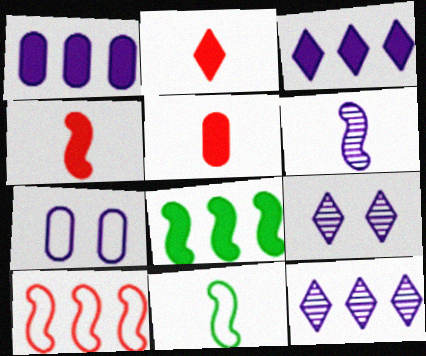[[2, 4, 5], 
[3, 6, 7], 
[4, 6, 11]]